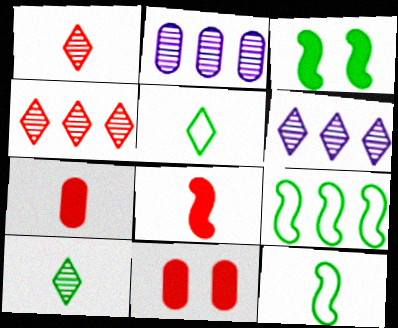[[6, 11, 12]]